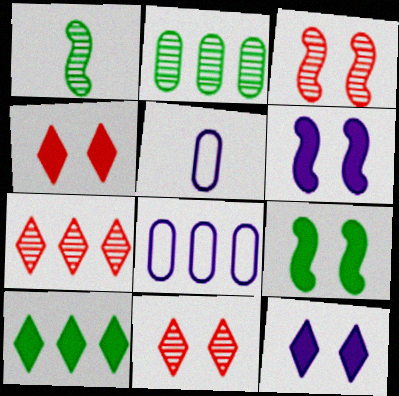[[1, 4, 8], 
[3, 5, 10], 
[5, 7, 9]]